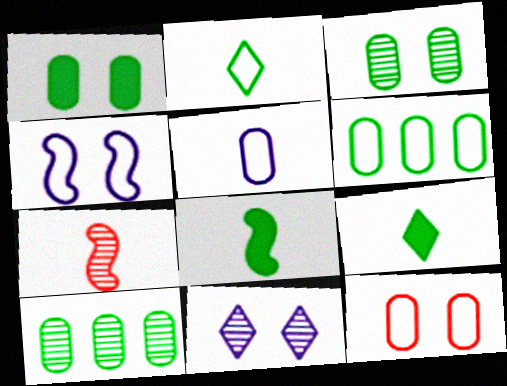[[5, 6, 12], 
[5, 7, 9], 
[7, 10, 11]]